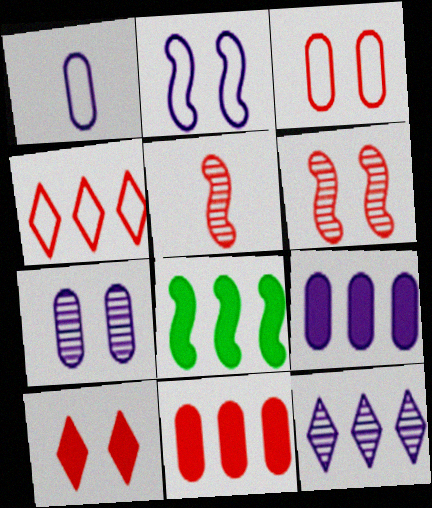[[1, 7, 9], 
[2, 5, 8], 
[3, 6, 10]]